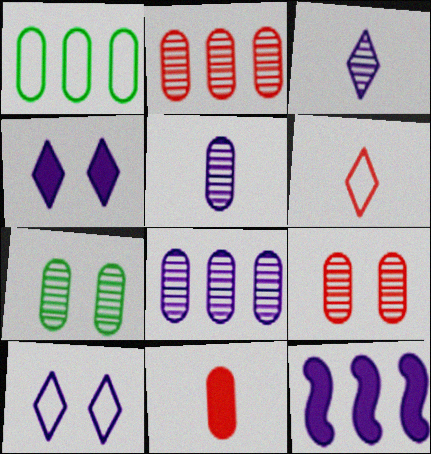[[2, 5, 7], 
[5, 10, 12], 
[6, 7, 12]]